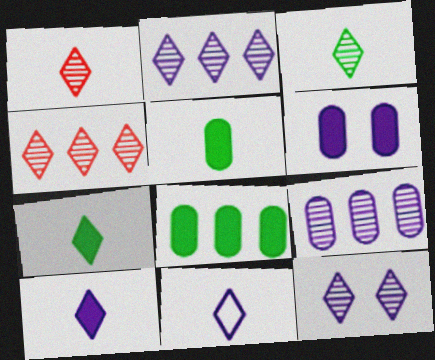[[1, 7, 11], 
[3, 4, 12]]